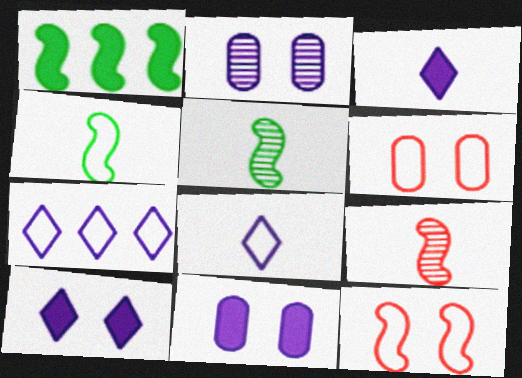[[4, 6, 7]]